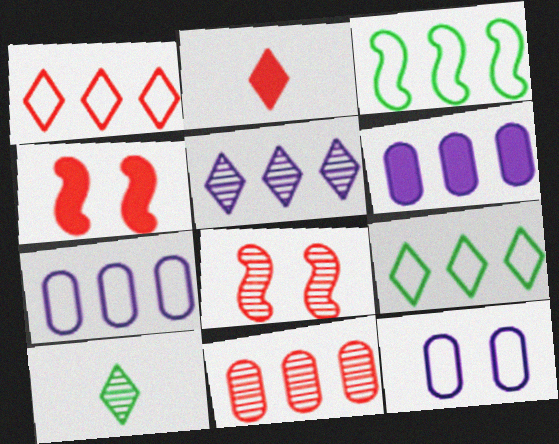[[1, 3, 7], 
[4, 7, 10]]